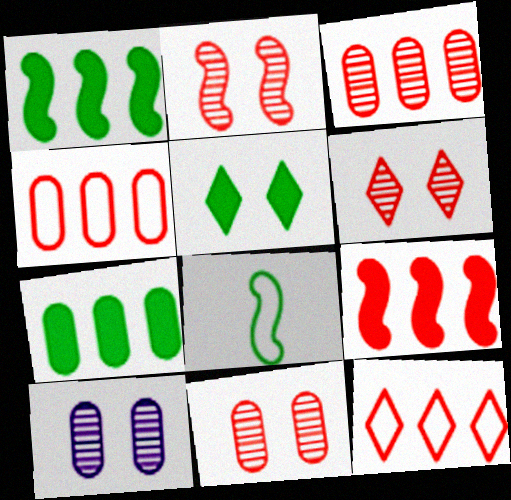[[2, 6, 11], 
[3, 9, 12]]